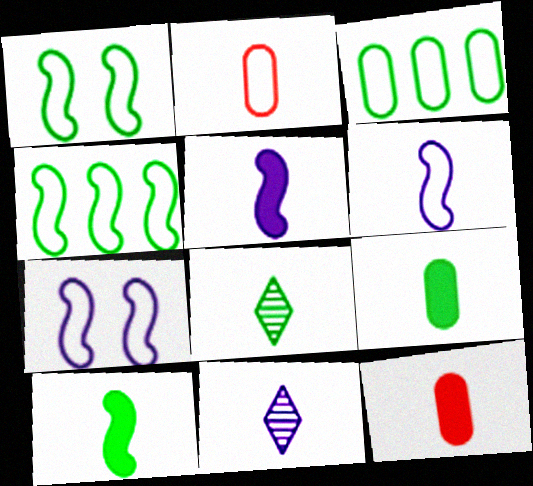[[2, 5, 8], 
[2, 10, 11], 
[6, 8, 12]]